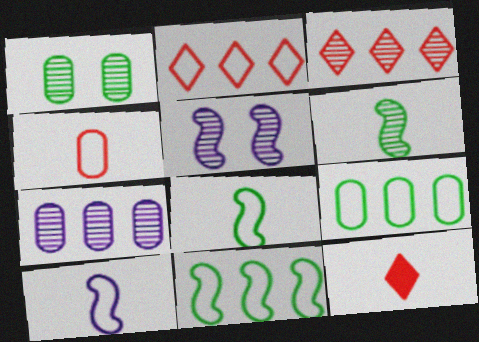[[5, 9, 12]]